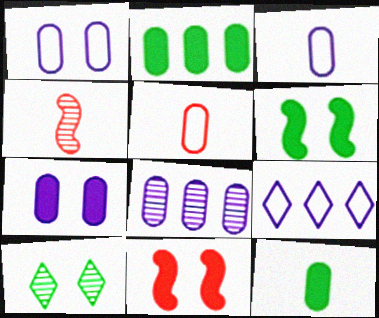[[1, 10, 11], 
[3, 7, 8], 
[4, 8, 10]]